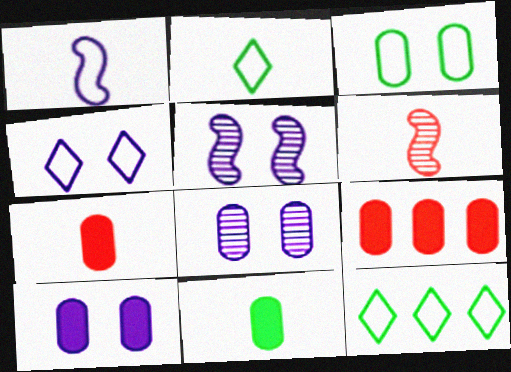[[2, 5, 9], 
[4, 5, 10], 
[5, 7, 12], 
[6, 10, 12], 
[9, 10, 11]]